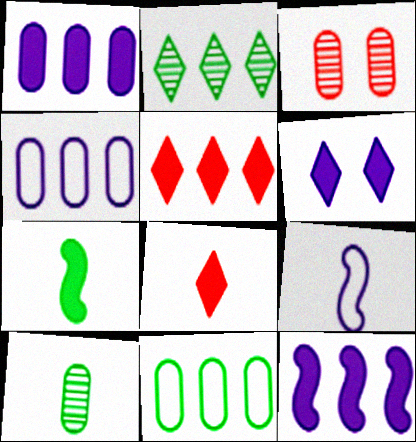[[8, 9, 10]]